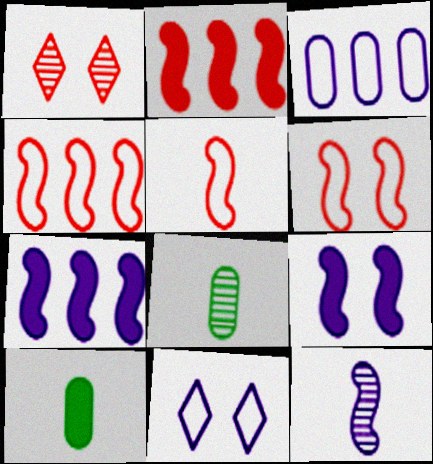[[2, 8, 11], 
[4, 5, 6]]